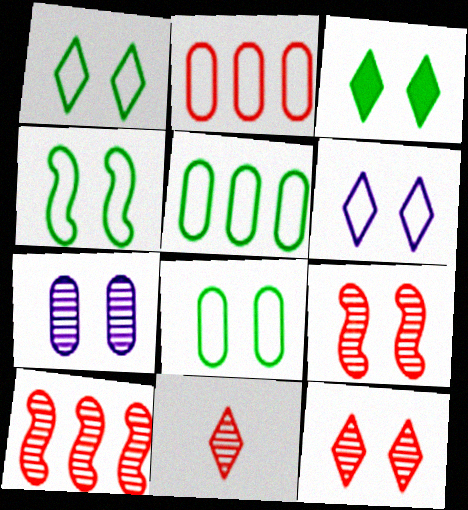[[1, 4, 8], 
[3, 6, 12]]